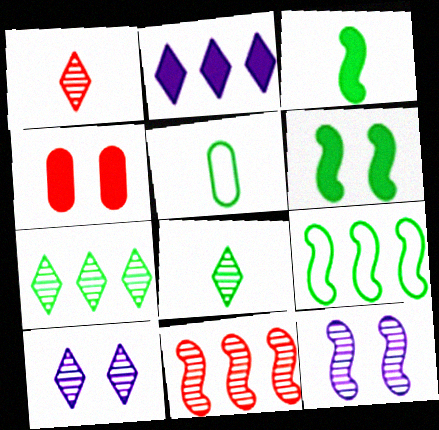[[1, 7, 10], 
[2, 3, 4], 
[3, 5, 8], 
[5, 6, 7]]